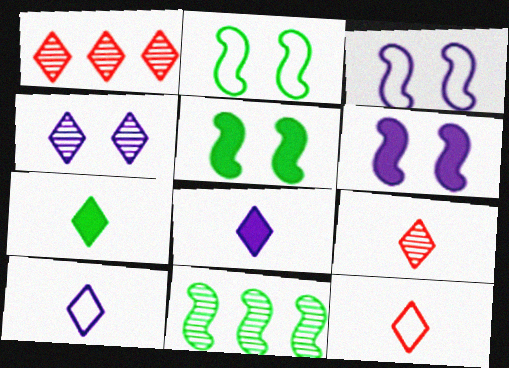[[7, 9, 10]]